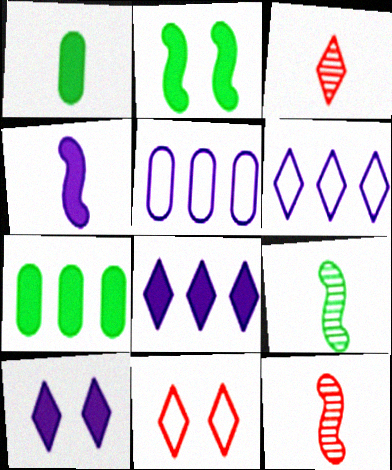[[2, 3, 5]]